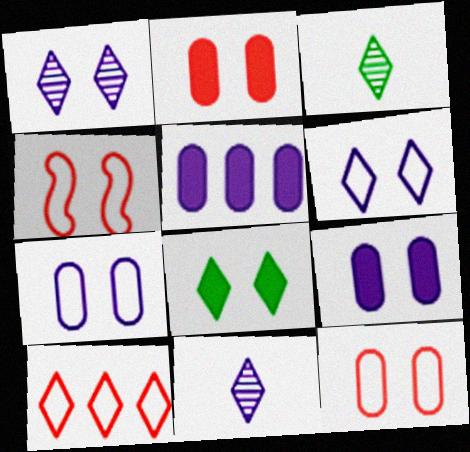[[3, 4, 5], 
[8, 10, 11]]